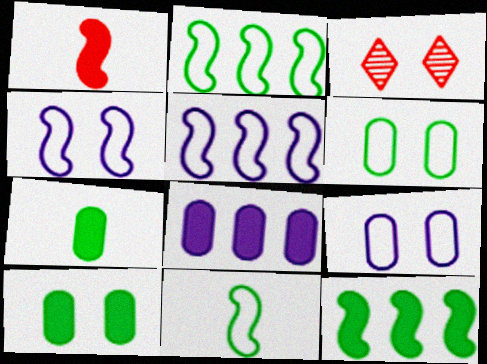[[3, 4, 10], 
[3, 5, 7], 
[3, 8, 11]]